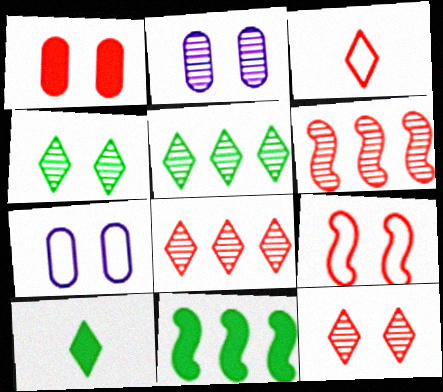[[1, 3, 6], 
[1, 9, 12], 
[2, 3, 11], 
[6, 7, 10]]